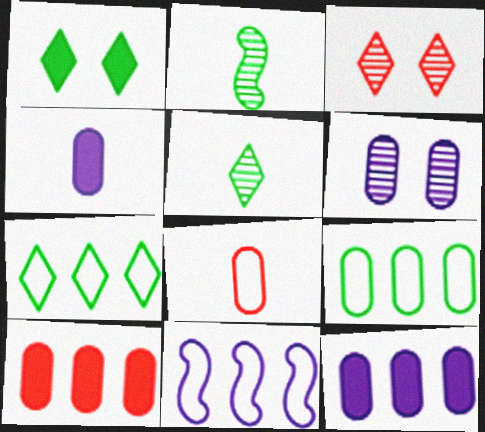[[1, 2, 9], 
[1, 5, 7]]